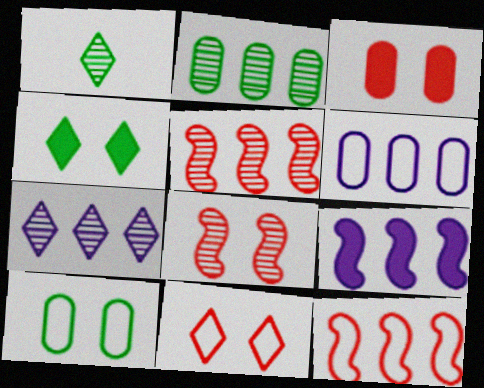[[2, 5, 7], 
[3, 8, 11], 
[6, 7, 9]]